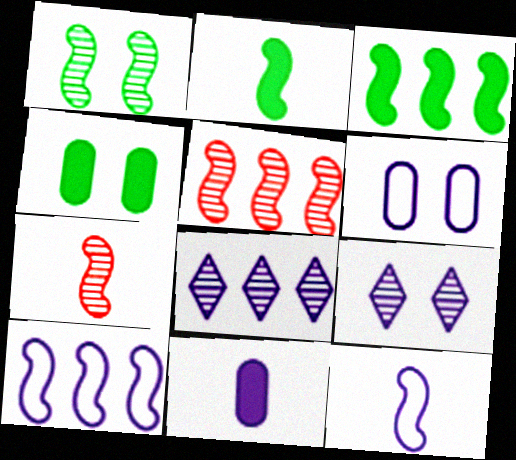[[2, 7, 12], 
[3, 5, 10], 
[9, 10, 11]]